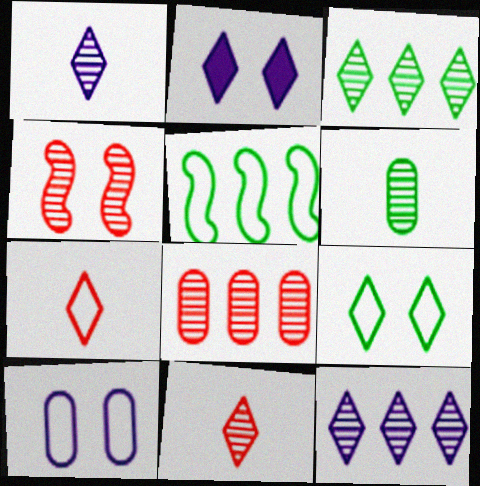[[2, 3, 7], 
[4, 6, 12], 
[4, 8, 11], 
[5, 7, 10]]